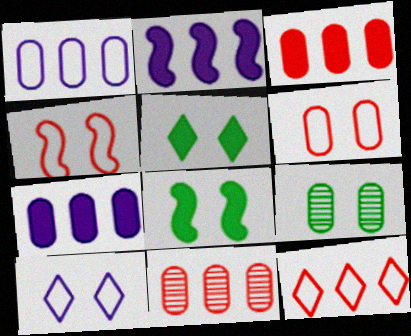[]